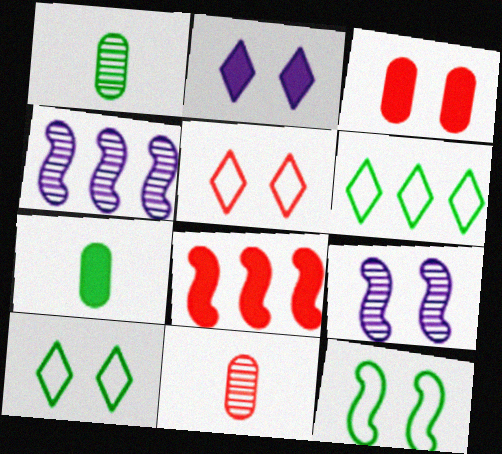[[2, 7, 8], 
[3, 9, 10], 
[4, 5, 7], 
[5, 8, 11]]